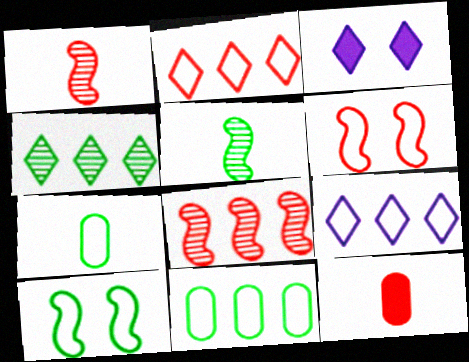[[1, 3, 11], 
[3, 7, 8], 
[6, 7, 9]]